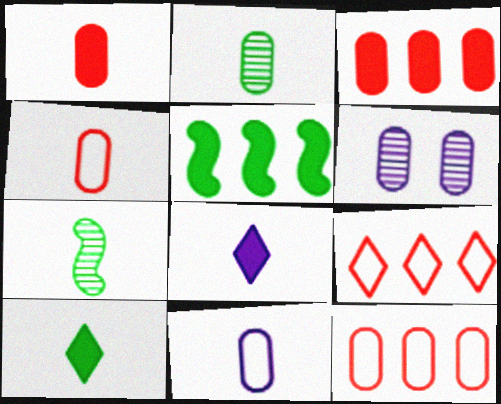[[1, 2, 11], 
[4, 7, 8]]